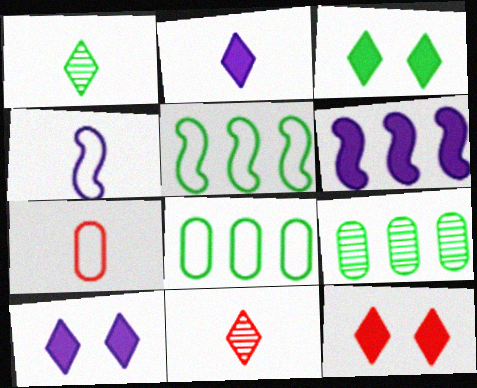[[3, 10, 12], 
[4, 9, 12]]